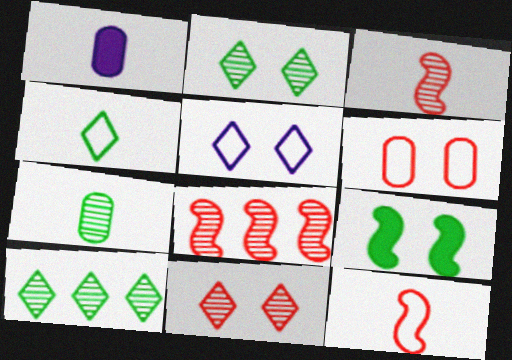[[1, 3, 4]]